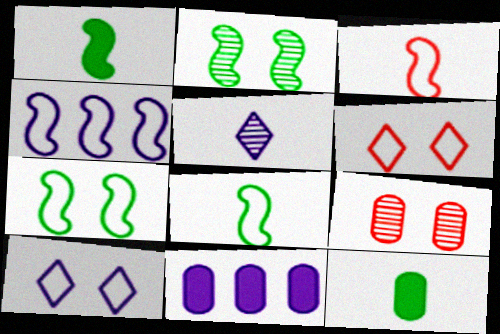[[3, 4, 7], 
[3, 5, 12]]